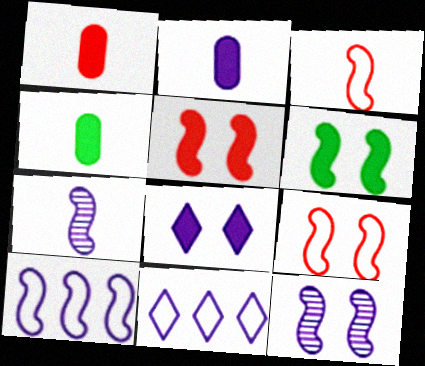[[1, 2, 4], 
[2, 11, 12], 
[6, 9, 12]]